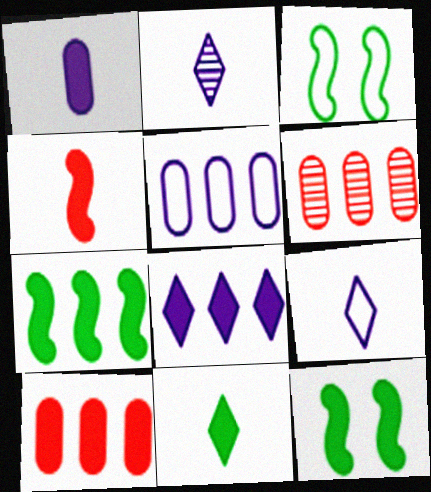[[1, 4, 11], 
[2, 3, 10], 
[6, 9, 12], 
[7, 8, 10]]